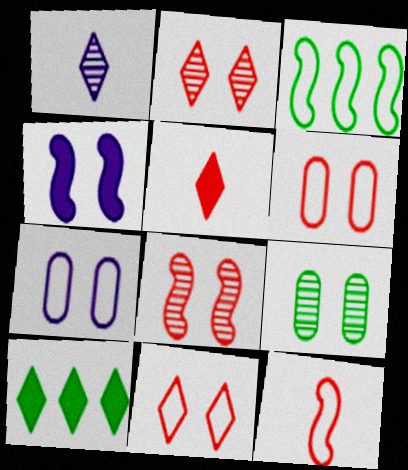[[1, 10, 11], 
[4, 9, 11]]